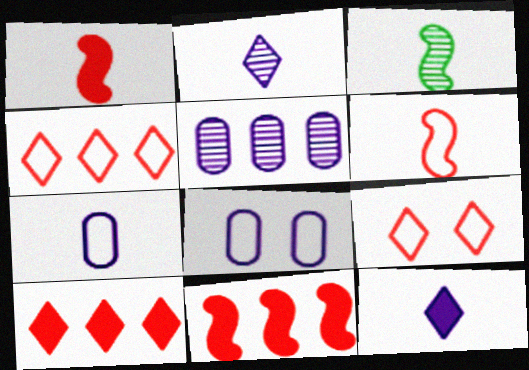[[3, 8, 10]]